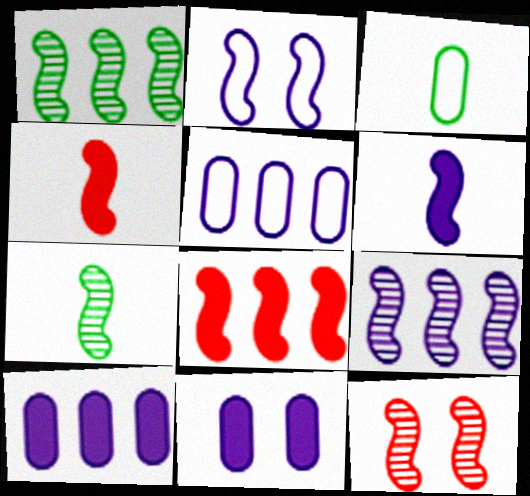[[1, 2, 4], 
[2, 6, 9], 
[2, 7, 8], 
[7, 9, 12]]